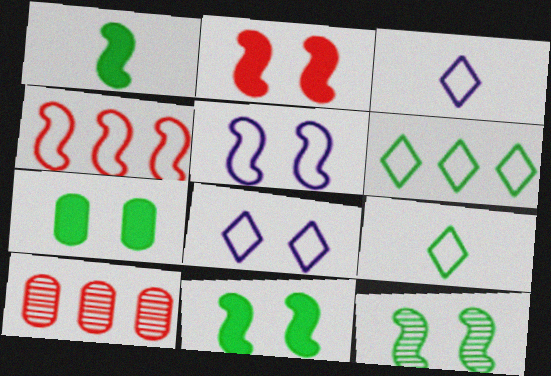[[1, 8, 10], 
[2, 5, 12], 
[3, 10, 11]]